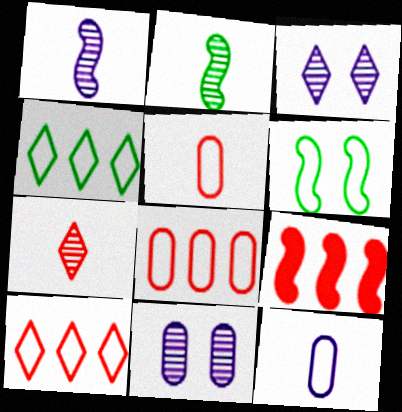[[1, 6, 9], 
[6, 10, 12]]